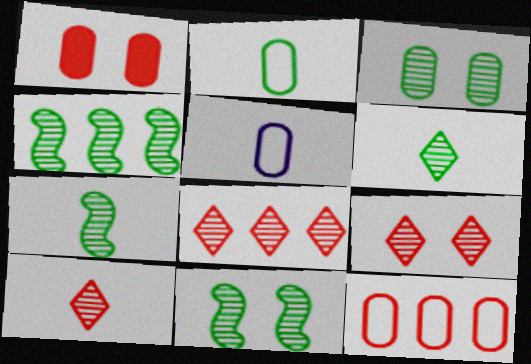[[3, 4, 6], 
[4, 7, 11], 
[8, 9, 10]]